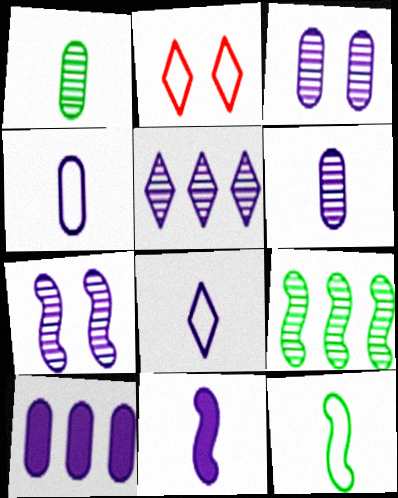[[3, 4, 10], 
[5, 6, 7], 
[6, 8, 11], 
[7, 8, 10]]